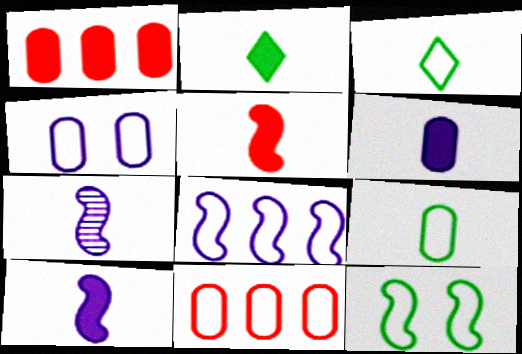[[2, 5, 6], 
[4, 9, 11]]